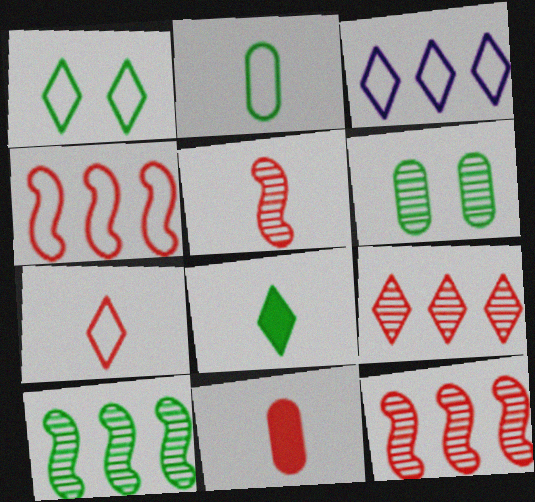[[1, 3, 7], 
[5, 7, 11]]